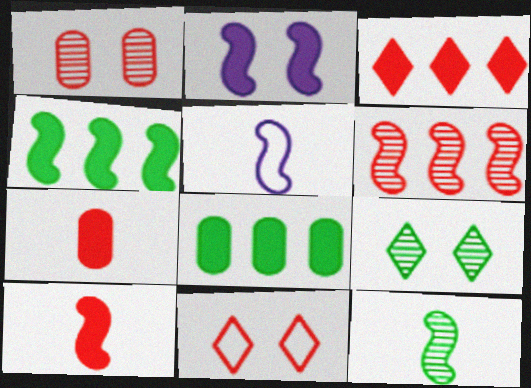[[2, 4, 10], 
[5, 10, 12], 
[6, 7, 11]]